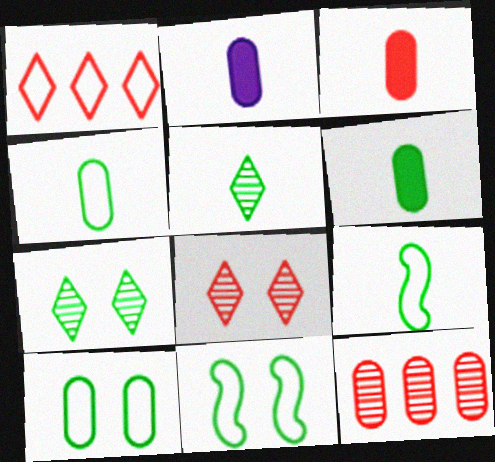[[2, 3, 6], 
[2, 10, 12], 
[5, 6, 9]]